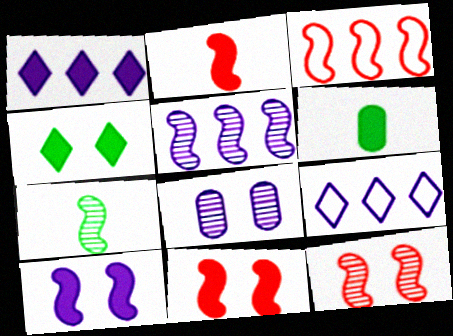[[1, 6, 11], 
[2, 3, 12], 
[3, 7, 10], 
[5, 7, 12], 
[6, 9, 12]]